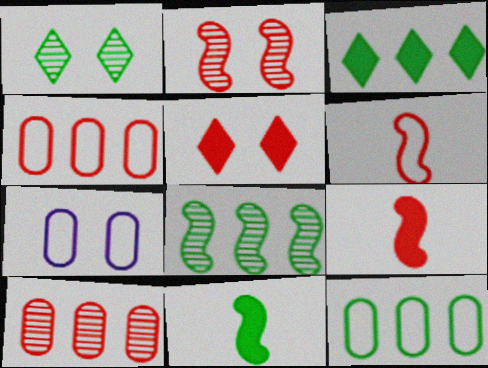[[1, 11, 12], 
[3, 8, 12], 
[5, 6, 10]]